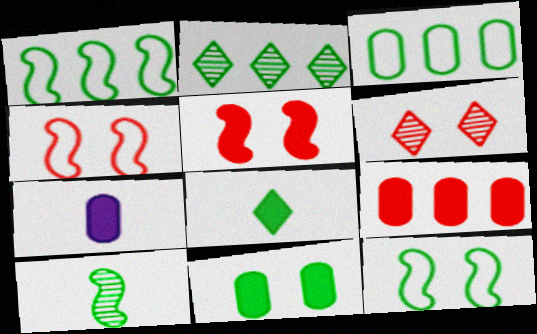[[1, 6, 7], 
[2, 4, 7], 
[7, 9, 11]]